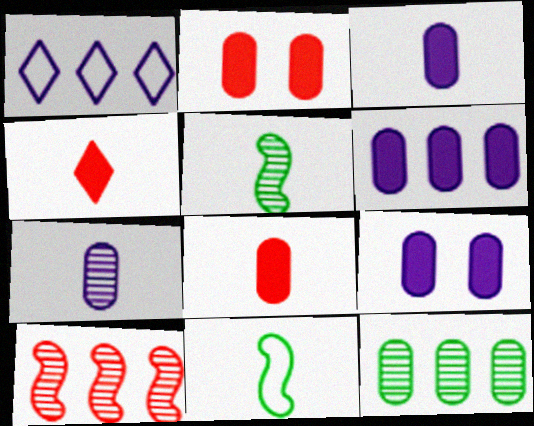[[1, 2, 5], 
[3, 6, 9], 
[4, 7, 11]]